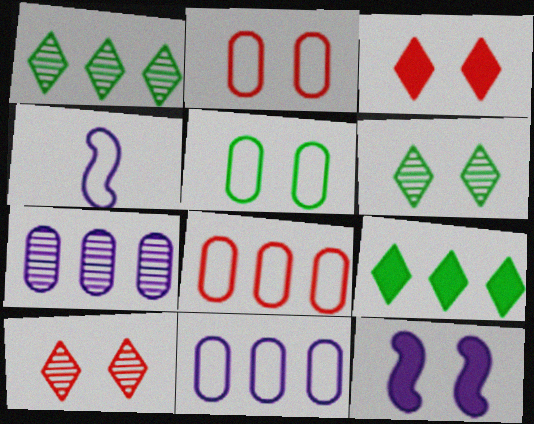[[2, 6, 12], 
[5, 10, 12]]